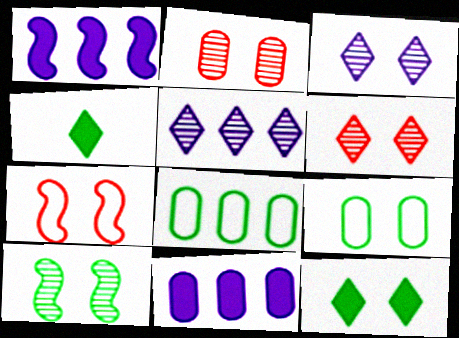[[2, 3, 10], 
[4, 8, 10], 
[9, 10, 12]]